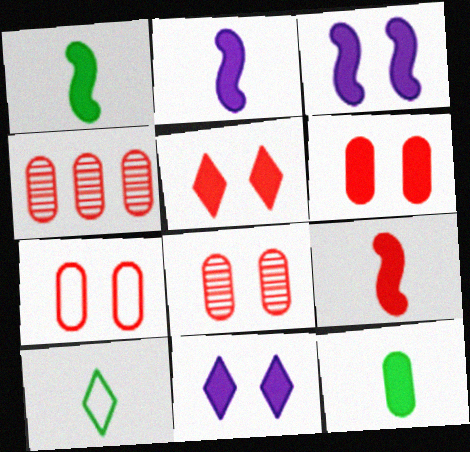[[1, 2, 9], 
[3, 4, 10], 
[6, 7, 8]]